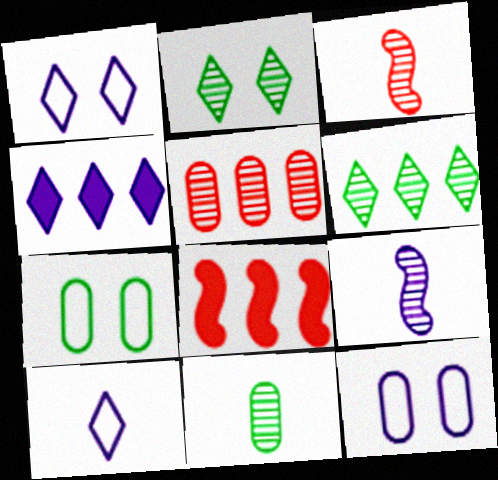[[1, 8, 11], 
[2, 5, 9], 
[3, 4, 7], 
[4, 9, 12]]